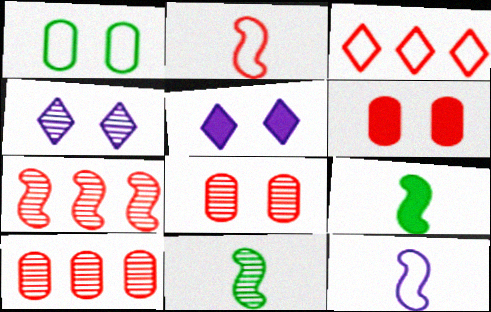[[1, 3, 12], 
[4, 10, 11]]